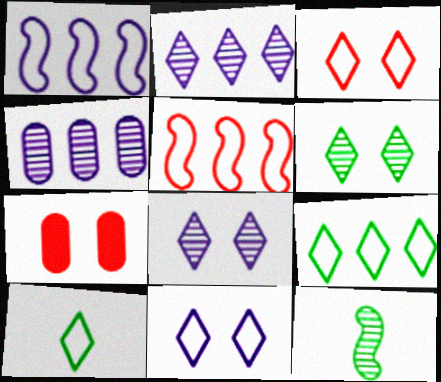[]